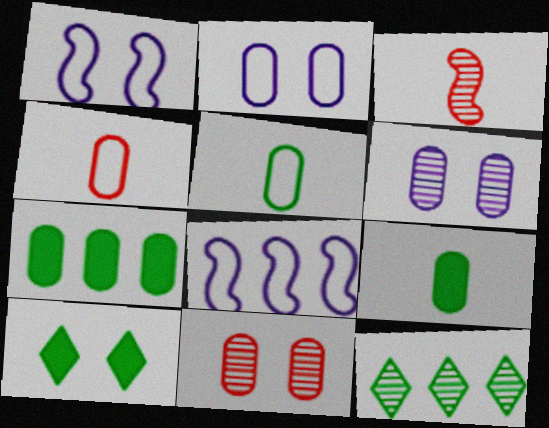[[1, 10, 11], 
[3, 6, 12], 
[4, 6, 7]]